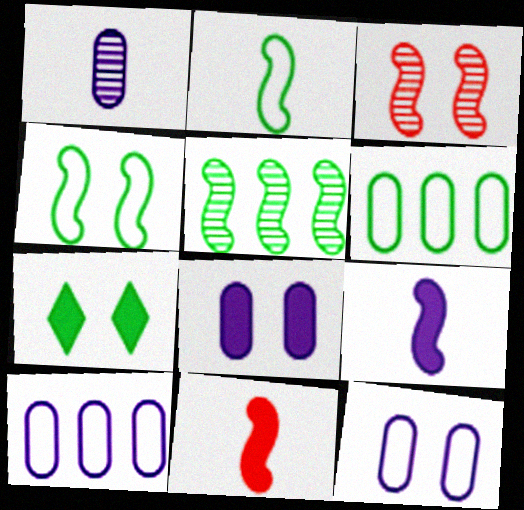[[1, 8, 10], 
[3, 7, 12]]